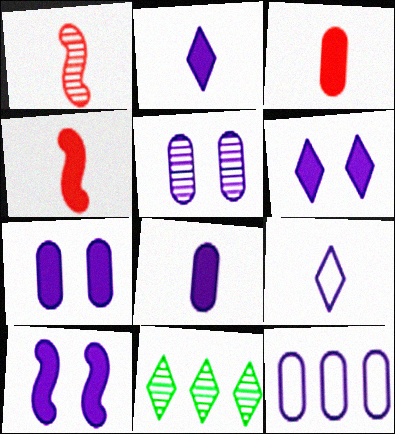[[1, 5, 11], 
[5, 8, 12], 
[6, 7, 10]]